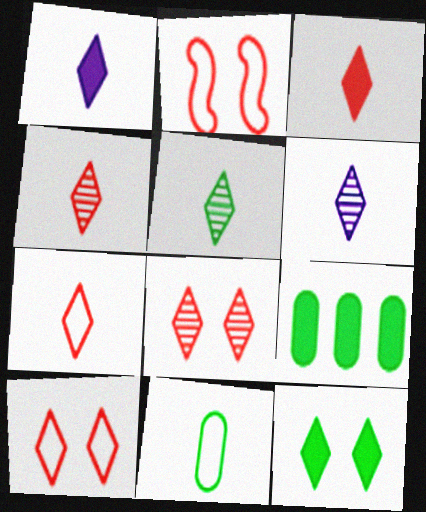[[1, 5, 7], 
[2, 6, 9], 
[3, 4, 7], 
[4, 5, 6]]